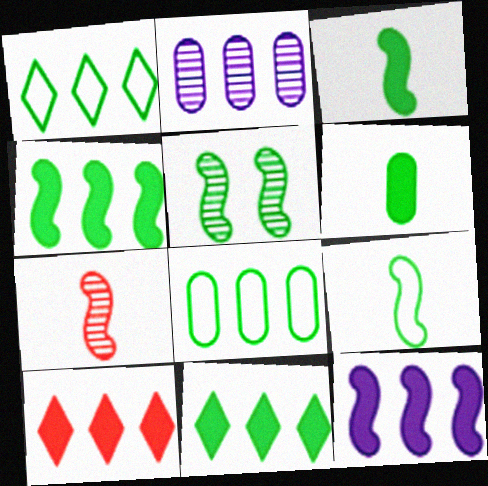[[1, 5, 6], 
[4, 5, 9]]